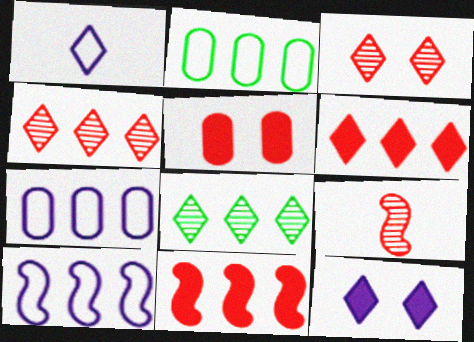[[2, 9, 12], 
[7, 8, 11]]